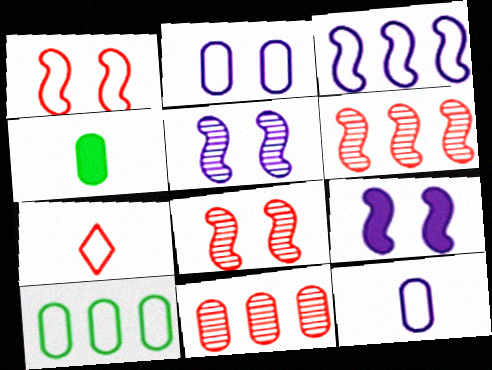[[2, 4, 11]]